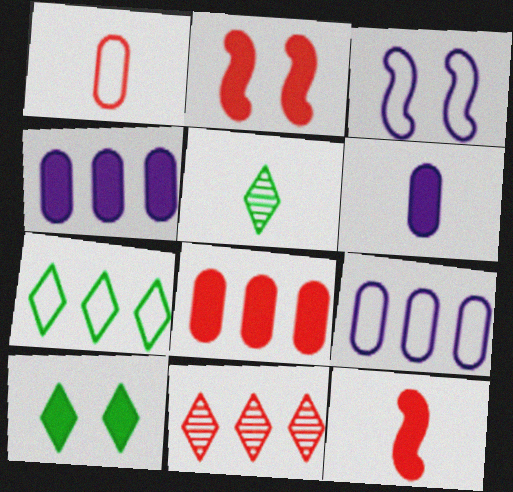[[1, 2, 11], 
[1, 3, 7], 
[2, 5, 9], 
[3, 5, 8], 
[4, 10, 12], 
[5, 7, 10]]